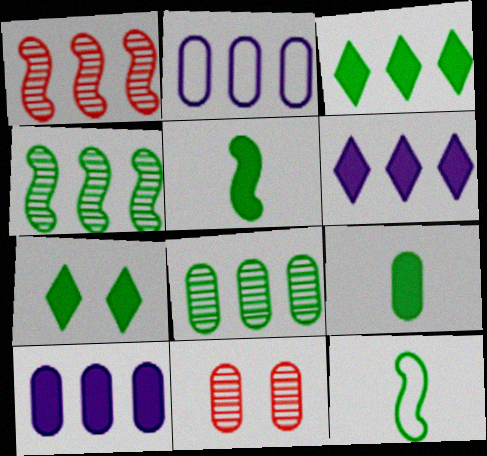[[1, 2, 3], 
[2, 9, 11], 
[6, 11, 12], 
[7, 8, 12]]